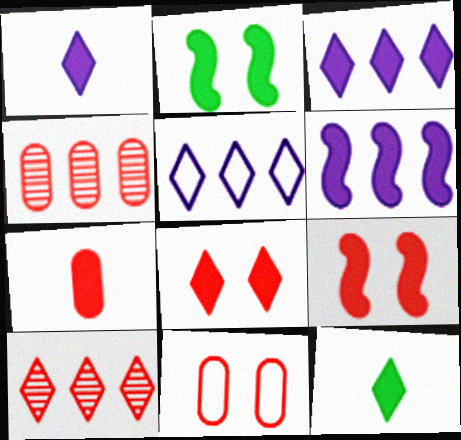[[2, 3, 7], 
[3, 8, 12], 
[4, 7, 11]]